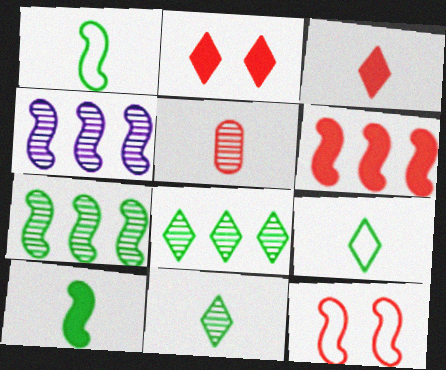[[4, 10, 12]]